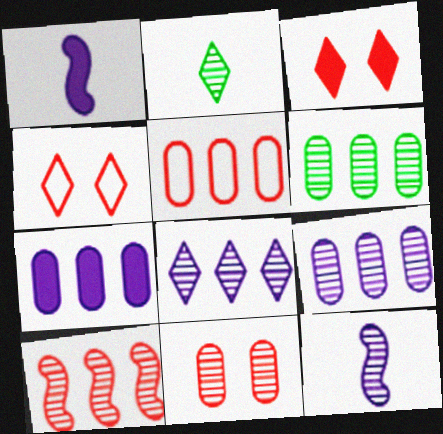[[1, 4, 6], 
[5, 6, 7], 
[6, 8, 10]]